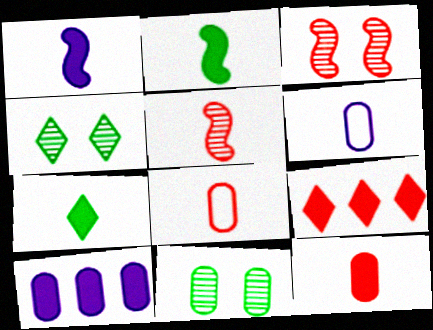[[1, 7, 12], 
[3, 8, 9], 
[5, 6, 7], 
[8, 10, 11]]